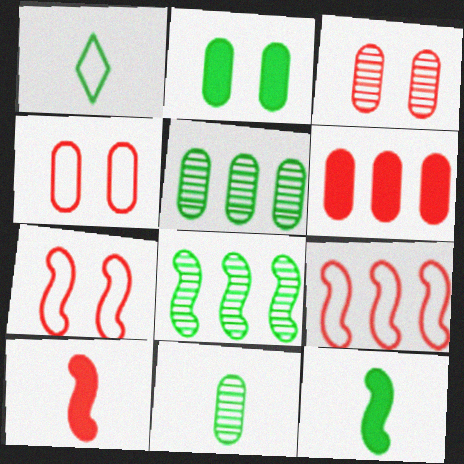[[1, 2, 8], 
[1, 11, 12]]